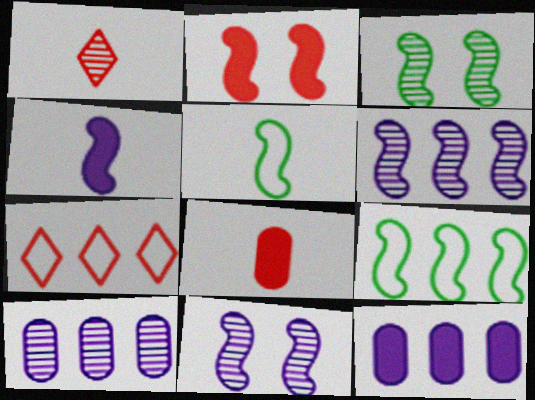[[1, 3, 10], 
[2, 5, 6]]